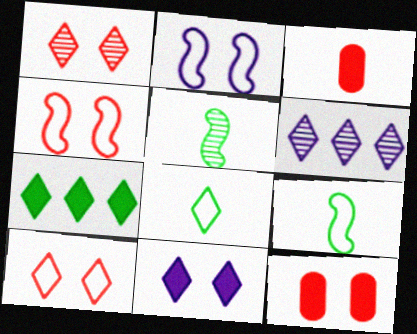[[1, 4, 12], 
[6, 9, 12]]